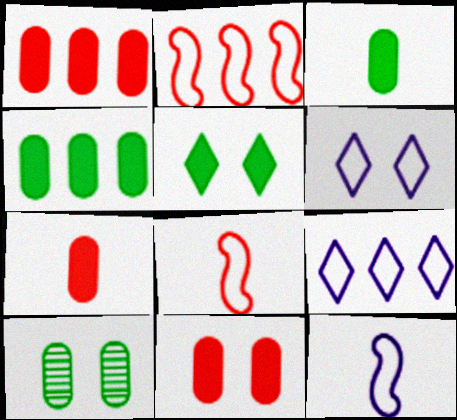[[1, 7, 11]]